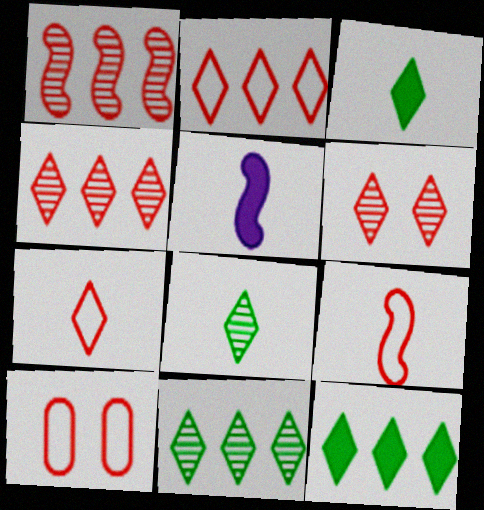[[2, 9, 10], 
[5, 10, 11]]